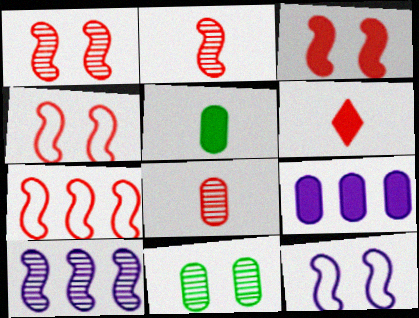[[1, 3, 4], 
[2, 3, 7]]